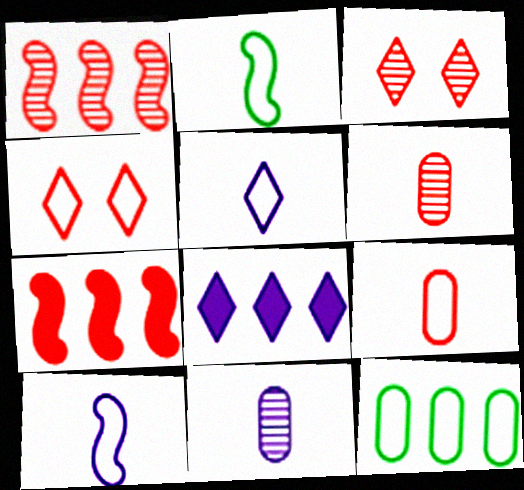[[1, 3, 6], 
[1, 8, 12], 
[2, 5, 9], 
[3, 7, 9], 
[4, 6, 7], 
[4, 10, 12]]